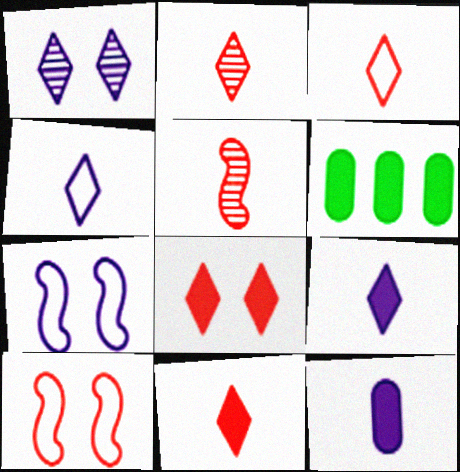[[2, 3, 11], 
[2, 6, 7]]